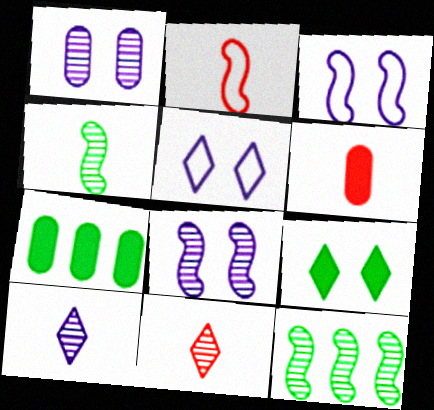[[1, 11, 12], 
[2, 6, 11], 
[3, 7, 11], 
[5, 6, 12]]